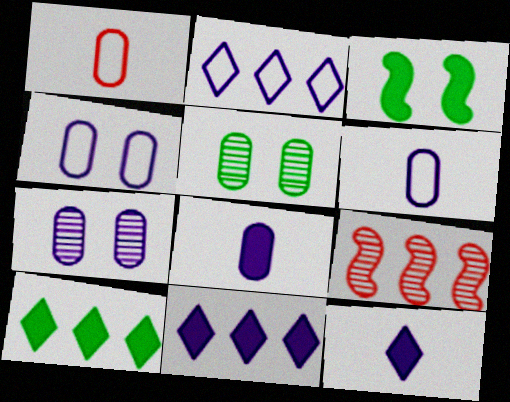[]